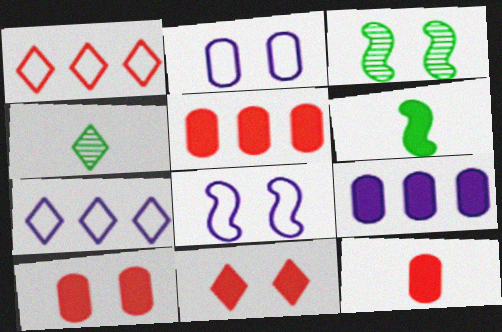[[2, 3, 11], 
[3, 7, 12], 
[4, 5, 8], 
[4, 7, 11], 
[5, 10, 12], 
[6, 9, 11]]